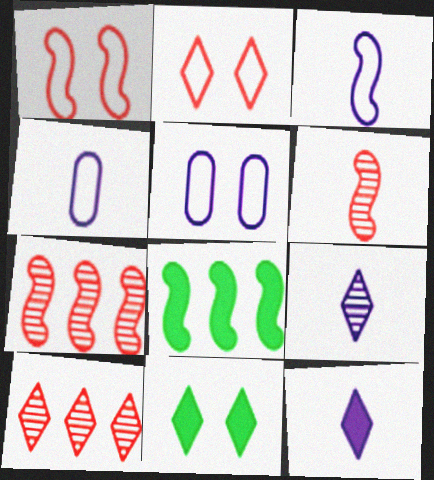[[4, 7, 11]]